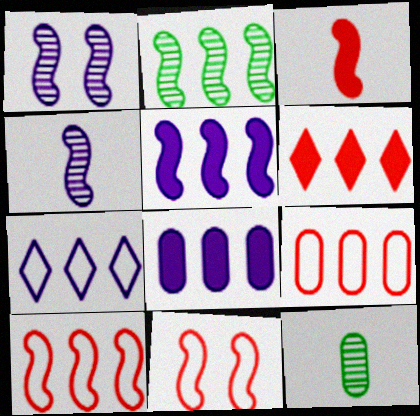[[2, 5, 10]]